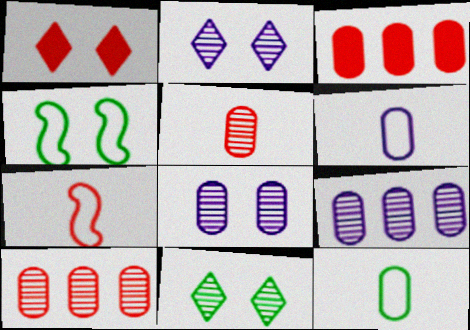[[1, 4, 8], 
[1, 7, 10], 
[3, 8, 12]]